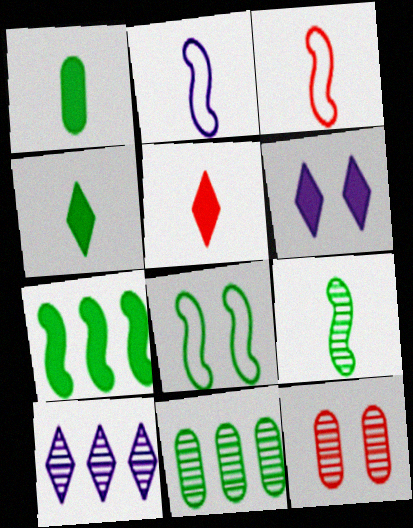[[3, 6, 11], 
[4, 8, 11], 
[6, 8, 12], 
[7, 8, 9], 
[9, 10, 12]]